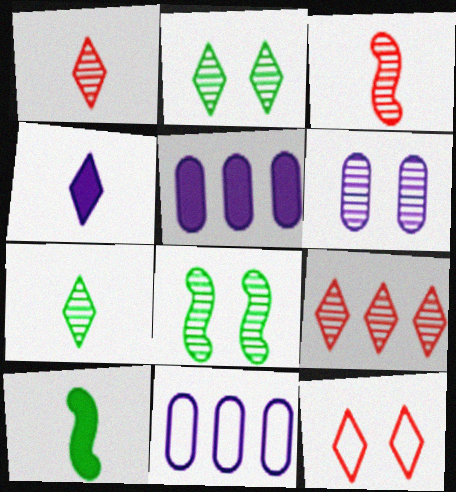[]